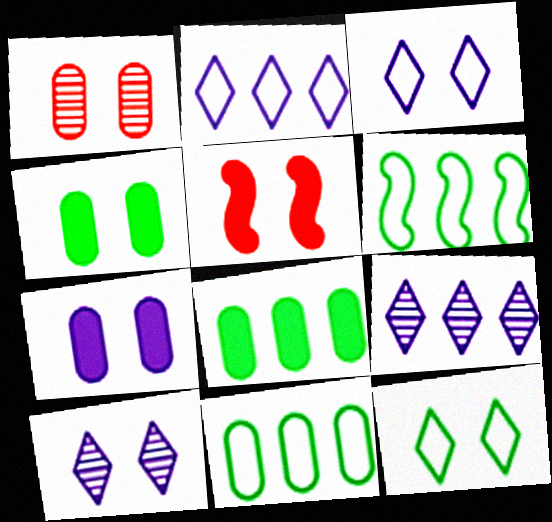[]